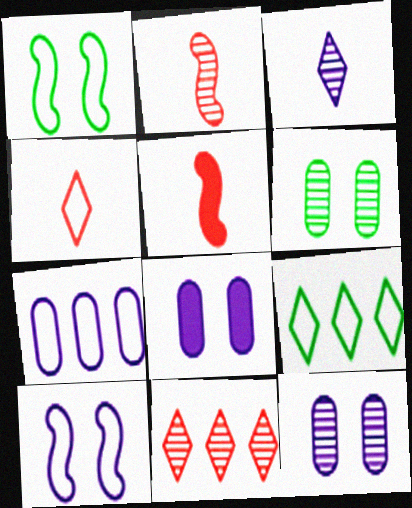[[1, 4, 7], 
[2, 8, 9], 
[5, 9, 12]]